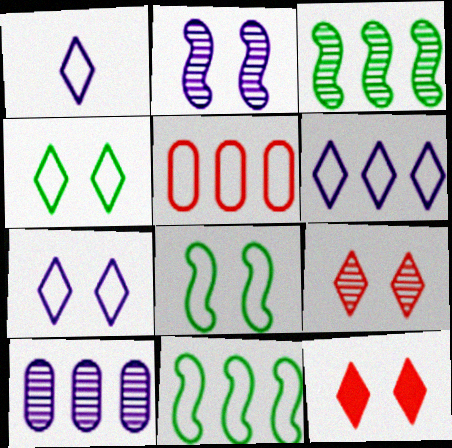[[1, 5, 8], 
[1, 6, 7], 
[5, 6, 11]]